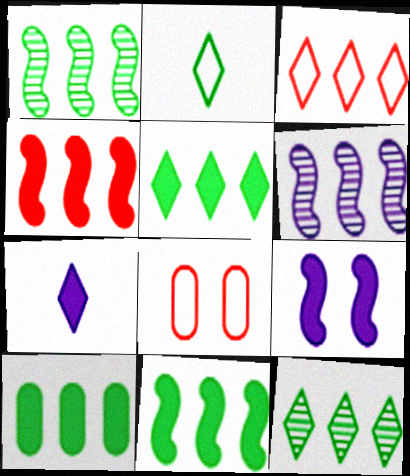[[1, 7, 8], 
[3, 6, 10], 
[5, 10, 11]]